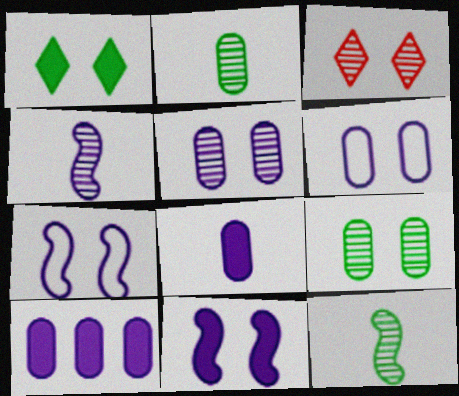[]